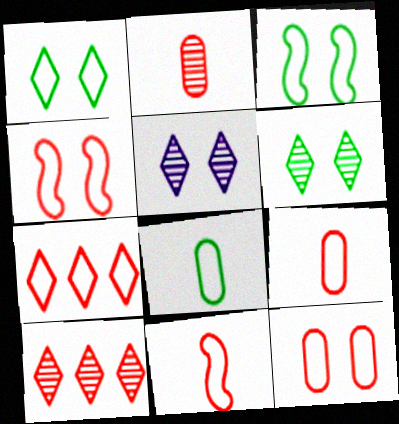[[4, 7, 9], 
[7, 11, 12]]